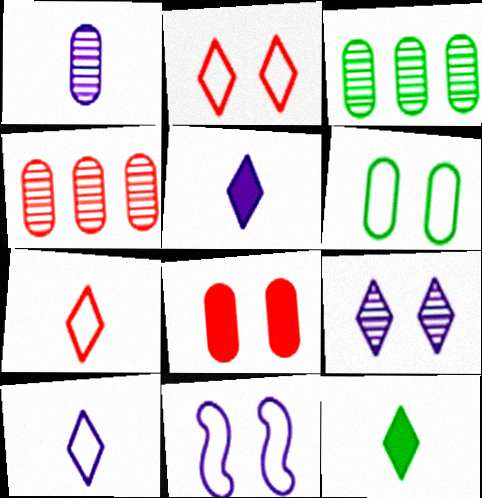[[2, 6, 11], 
[4, 11, 12]]